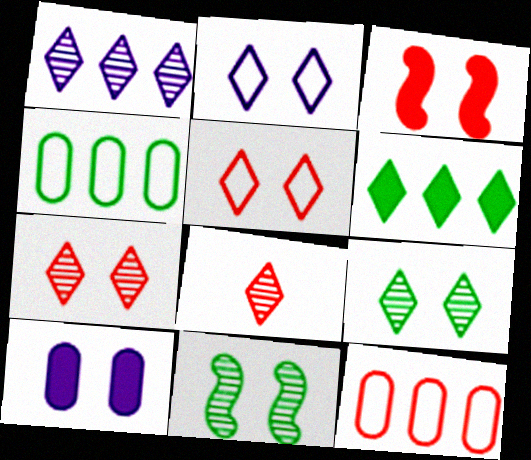[[1, 8, 9], 
[2, 6, 8], 
[3, 8, 12], 
[5, 10, 11]]